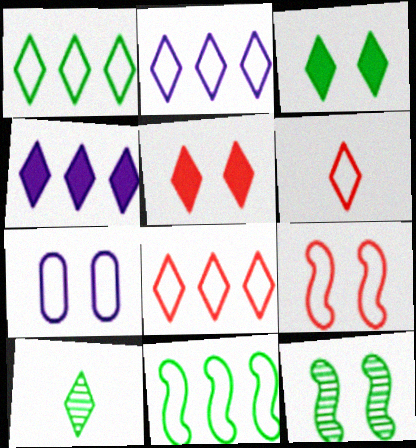[[1, 2, 8], 
[1, 3, 10], 
[2, 5, 10], 
[5, 7, 12], 
[6, 7, 11]]